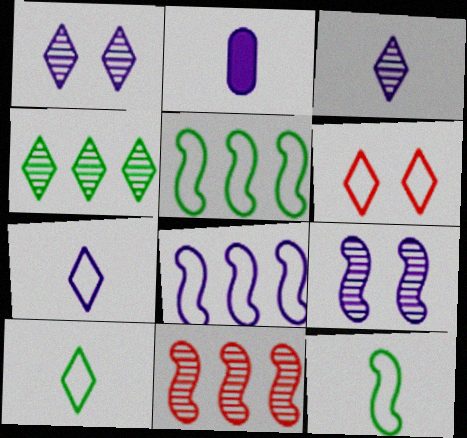[[1, 2, 8]]